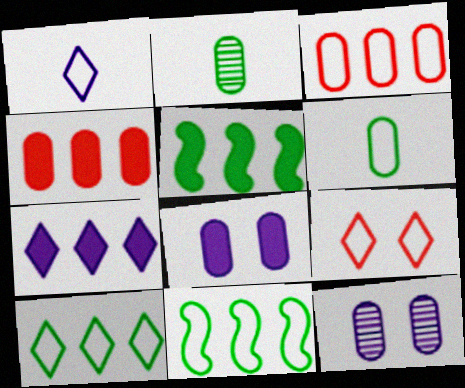[[1, 9, 10], 
[2, 3, 8], 
[4, 5, 7], 
[4, 6, 12]]